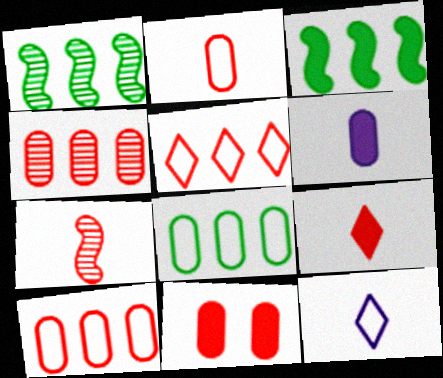[[1, 11, 12], 
[2, 4, 11], 
[2, 7, 9], 
[5, 7, 11]]